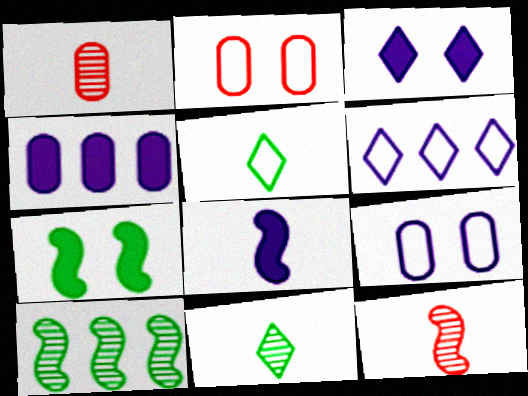[[1, 5, 8], 
[1, 6, 7], 
[3, 4, 8]]